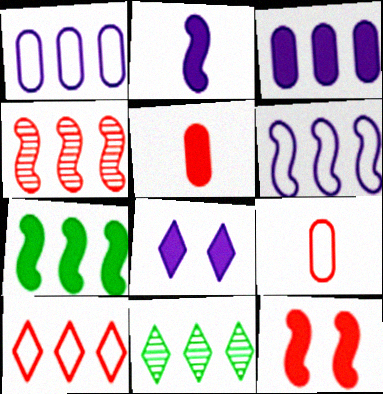[[2, 3, 8], 
[2, 7, 12], 
[4, 6, 7], 
[5, 7, 8]]